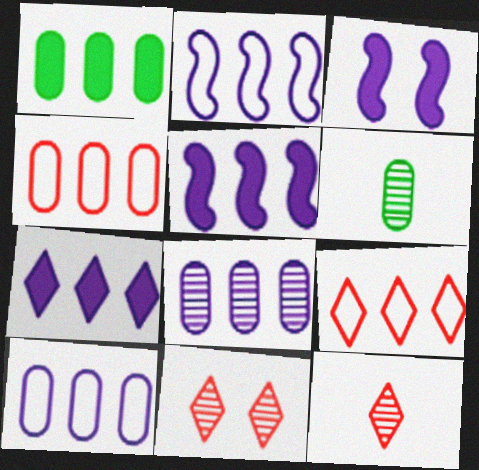[[1, 4, 8], 
[2, 7, 8], 
[3, 6, 9]]